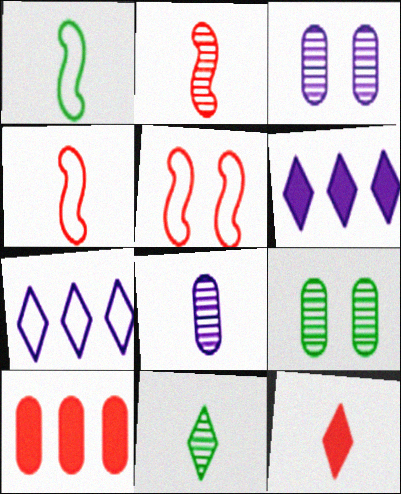[[1, 8, 12], 
[2, 8, 11], 
[4, 6, 9]]